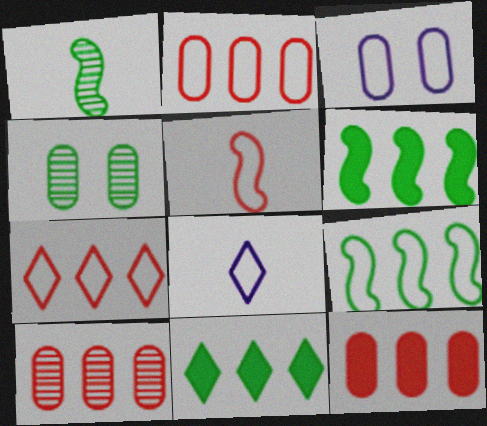[[2, 10, 12]]